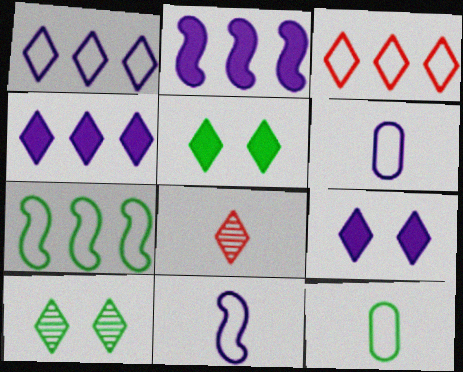[[1, 5, 8]]